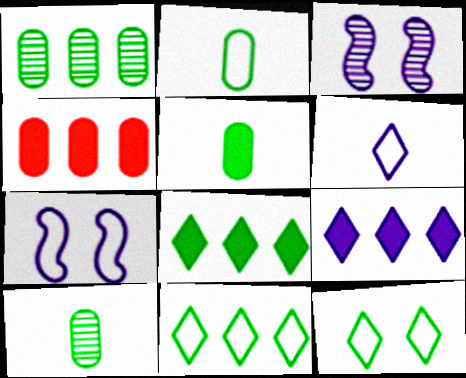[[2, 5, 10]]